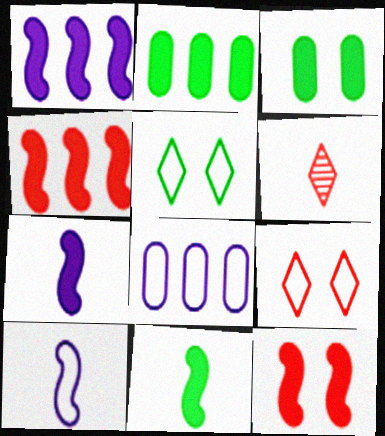[[1, 11, 12]]